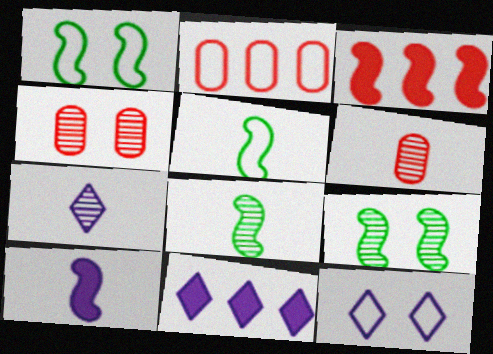[[1, 6, 11], 
[2, 5, 12], 
[4, 5, 11], 
[6, 7, 8], 
[7, 11, 12]]